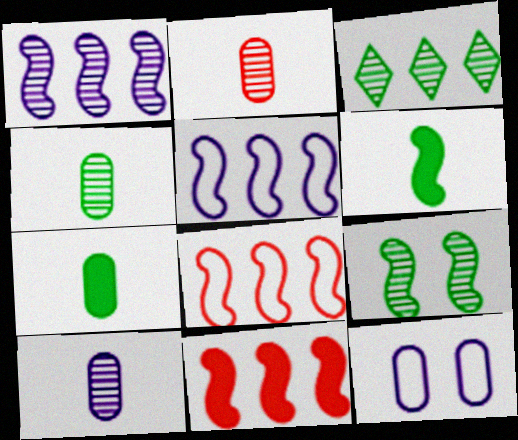[[2, 4, 10], 
[3, 4, 9]]